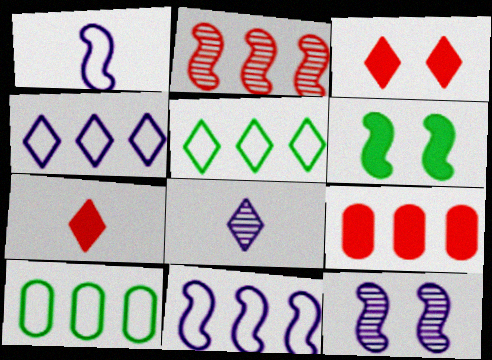[[1, 2, 6], 
[3, 5, 8], 
[7, 10, 12]]